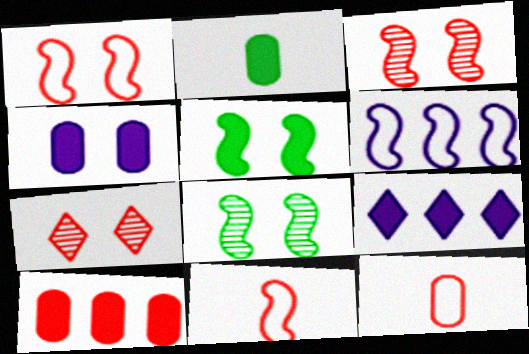[[2, 4, 10], 
[2, 6, 7], 
[7, 10, 11], 
[8, 9, 12]]